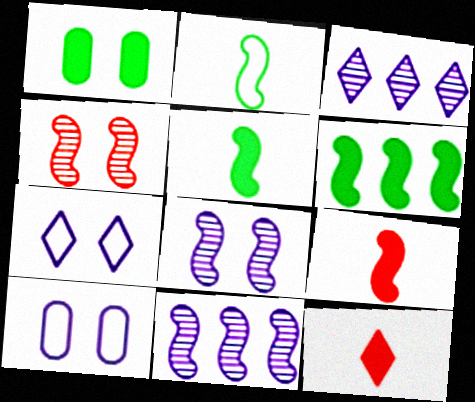[[1, 4, 7]]